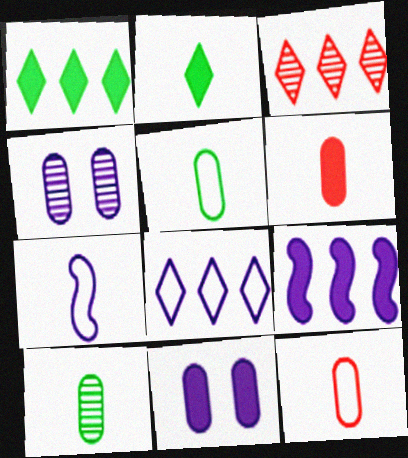[[1, 3, 8]]